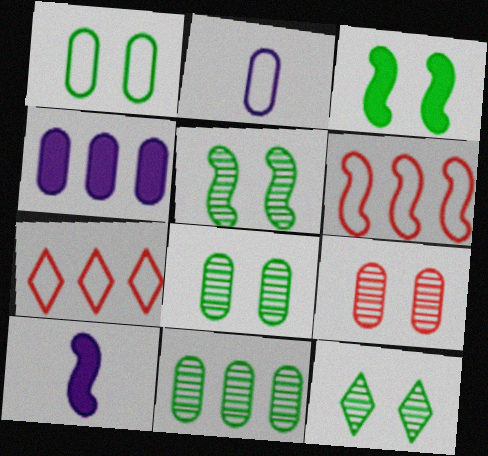[[1, 3, 12], 
[5, 6, 10], 
[5, 8, 12], 
[7, 8, 10]]